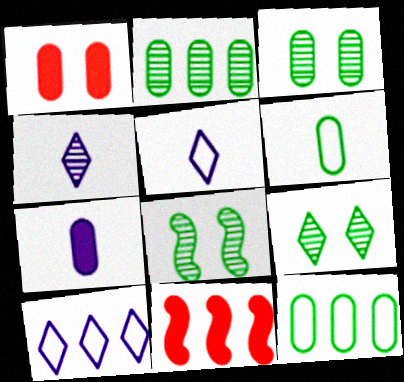[[2, 10, 11], 
[3, 5, 11], 
[3, 8, 9]]